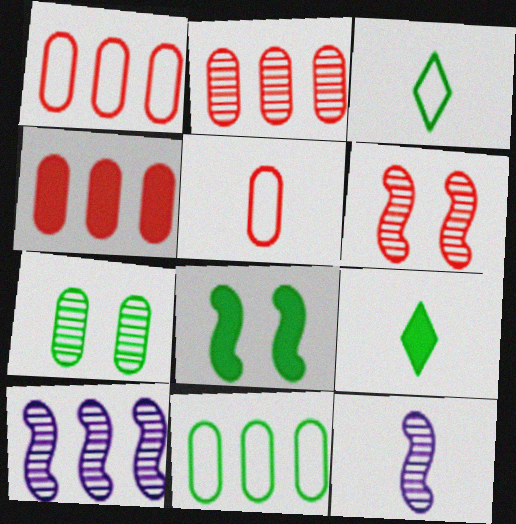[[1, 2, 4], 
[5, 9, 12]]